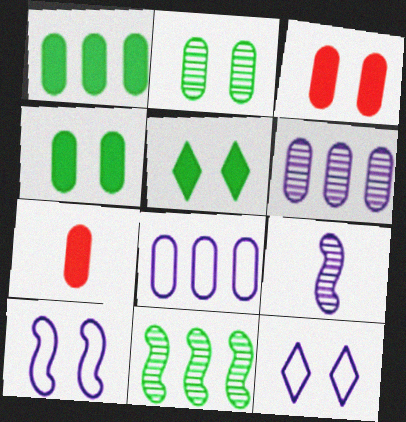[[2, 7, 8], 
[7, 11, 12]]